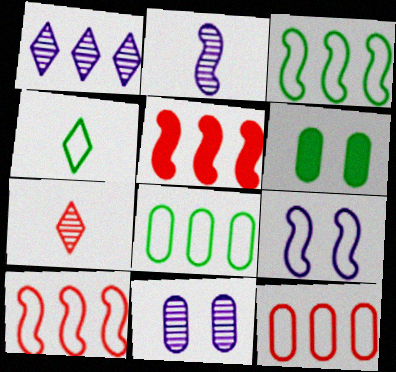[[1, 2, 11], 
[1, 5, 8], 
[4, 5, 11], 
[4, 9, 12]]